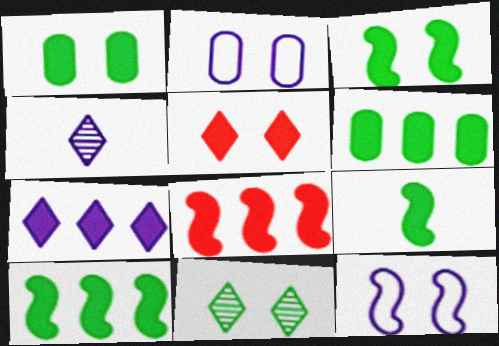[[3, 9, 10], 
[6, 7, 8]]